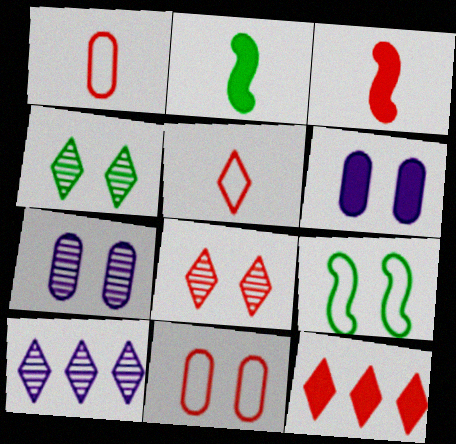[[2, 6, 12], 
[2, 10, 11], 
[5, 8, 12], 
[6, 8, 9]]